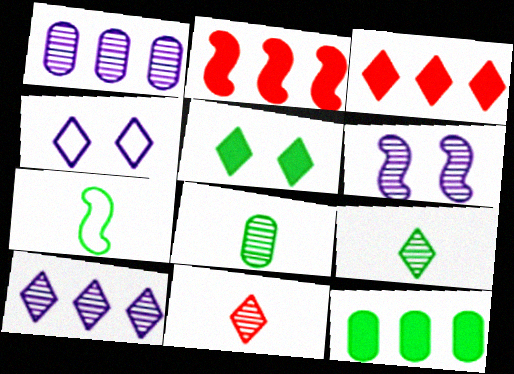[[2, 4, 8], 
[2, 6, 7], 
[3, 4, 9]]